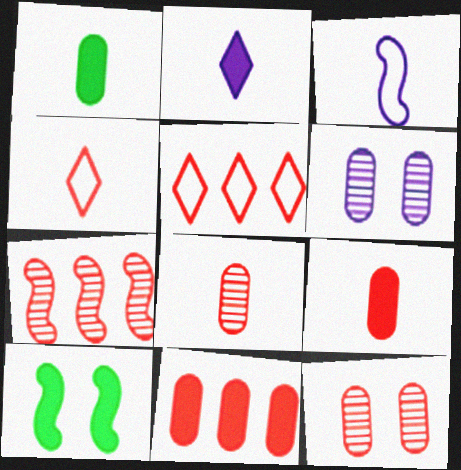[[2, 10, 11], 
[3, 7, 10], 
[5, 7, 11]]